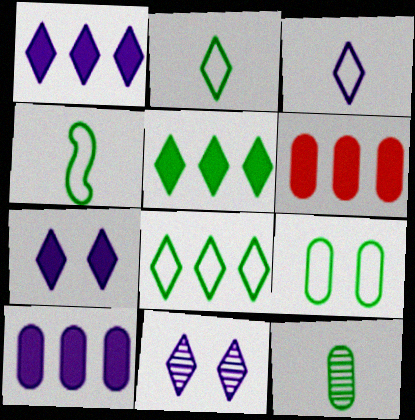[[1, 3, 11], 
[4, 6, 11], 
[4, 8, 9]]